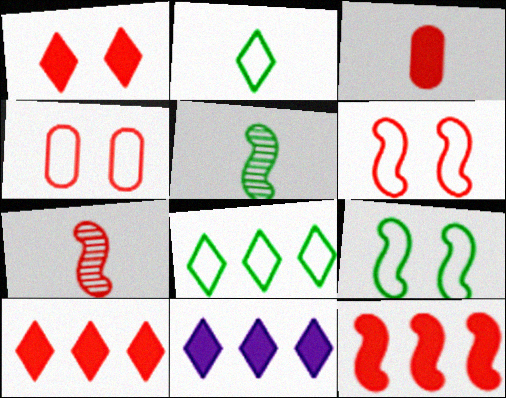[[1, 3, 12], 
[4, 5, 11], 
[4, 7, 10], 
[6, 7, 12]]